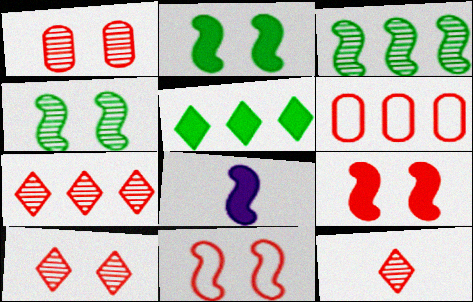[[3, 8, 11], 
[6, 9, 12], 
[7, 10, 12]]